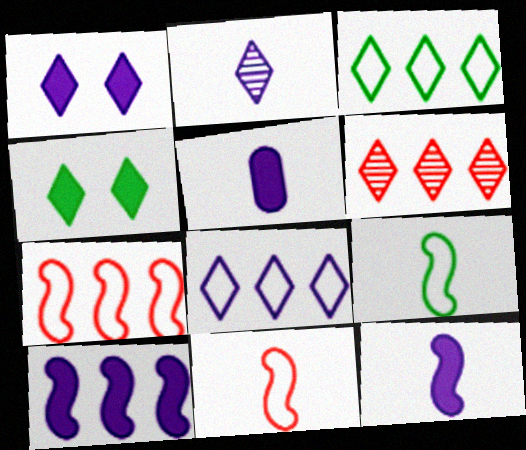[[1, 2, 8], 
[1, 5, 10]]